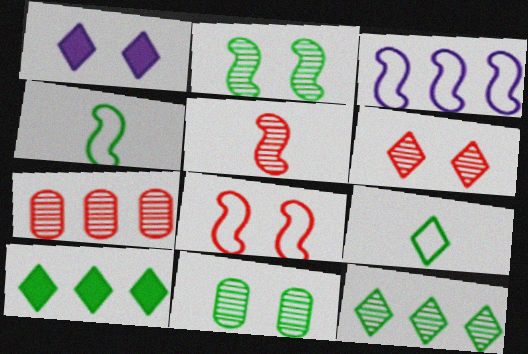[[1, 4, 7], 
[1, 8, 11], 
[3, 4, 8], 
[3, 7, 10], 
[4, 10, 11], 
[5, 6, 7]]